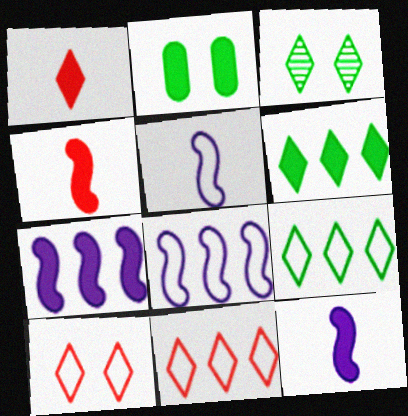[[1, 2, 7]]